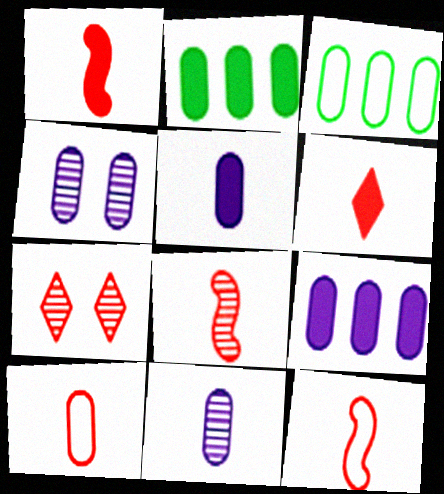[[1, 8, 12], 
[2, 4, 10], 
[6, 8, 10]]